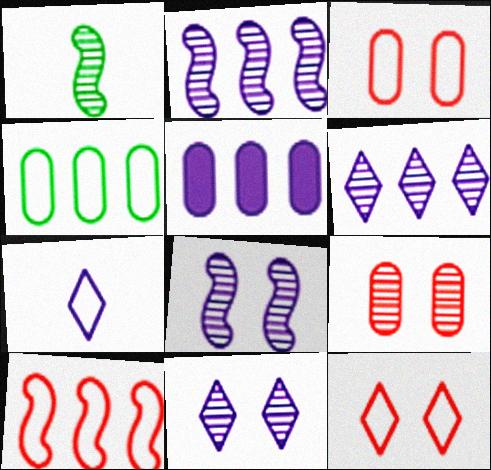[[1, 5, 12], 
[1, 6, 9], 
[5, 7, 8]]